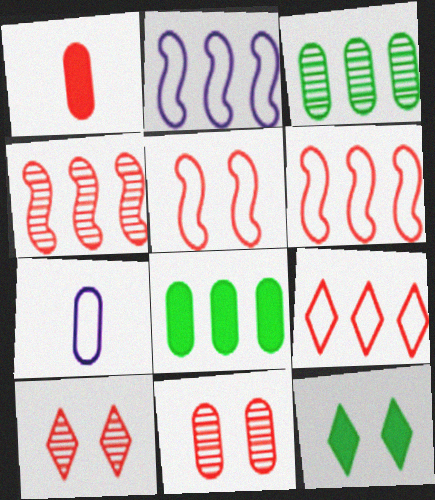[[1, 6, 10], 
[4, 7, 12], 
[7, 8, 11]]